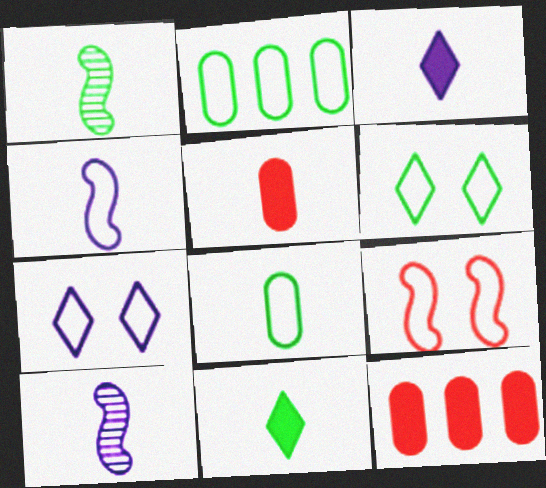[[1, 7, 12], 
[1, 8, 11], 
[6, 10, 12]]